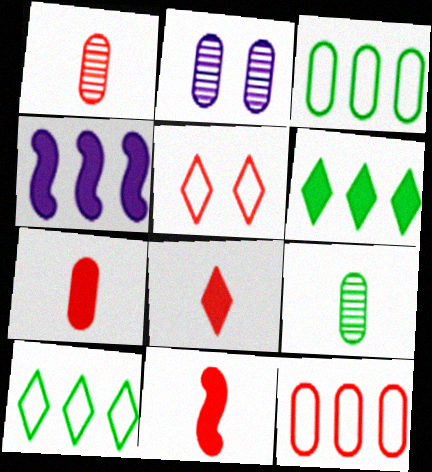[[2, 3, 7], 
[2, 10, 11], 
[4, 5, 9], 
[7, 8, 11]]